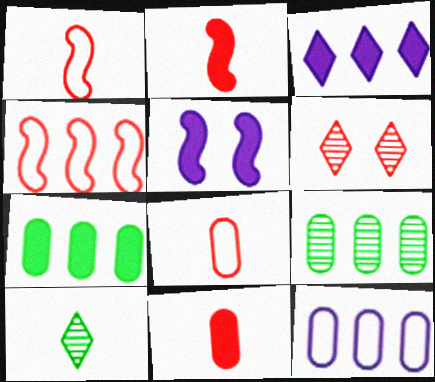[[3, 4, 9], 
[4, 6, 11]]